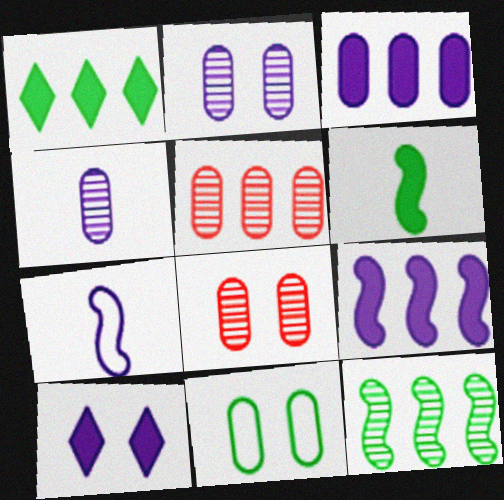[[1, 7, 8]]